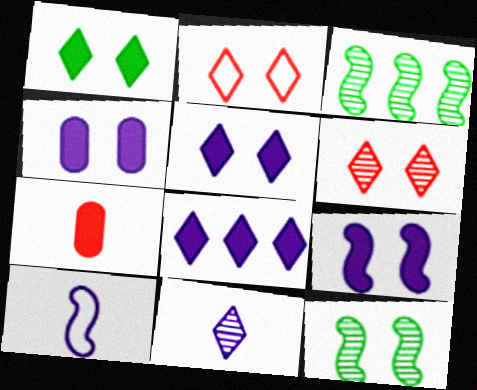[[2, 4, 12], 
[4, 5, 9]]